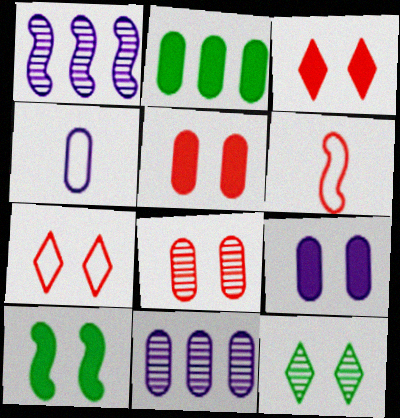[[1, 6, 10], 
[2, 4, 8], 
[3, 9, 10], 
[4, 9, 11]]